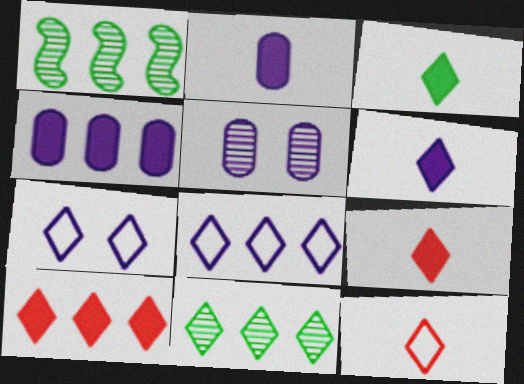[[3, 6, 9], 
[7, 9, 11], 
[8, 10, 11]]